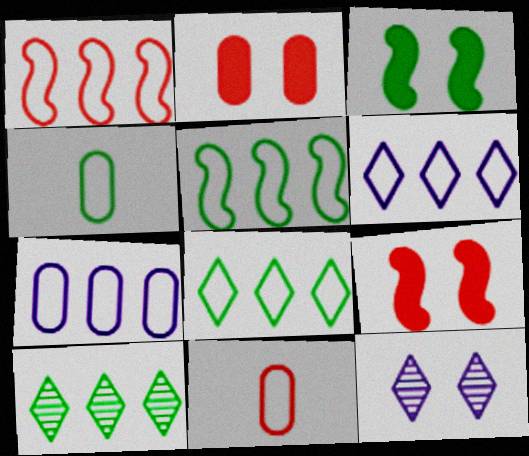[[1, 7, 8], 
[3, 4, 10]]